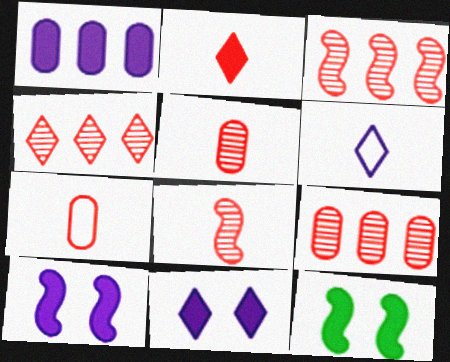[[1, 2, 12], 
[2, 7, 8], 
[3, 4, 9], 
[6, 9, 12]]